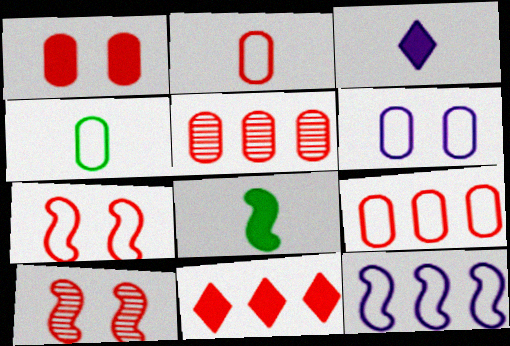[[1, 2, 5], 
[2, 10, 11], 
[4, 6, 9], 
[8, 10, 12]]